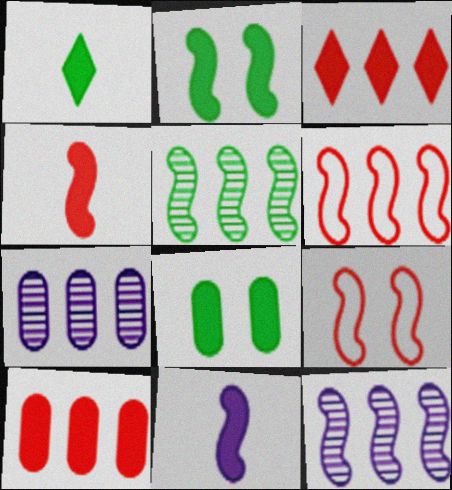[[1, 7, 9], 
[3, 8, 11], 
[5, 9, 11]]